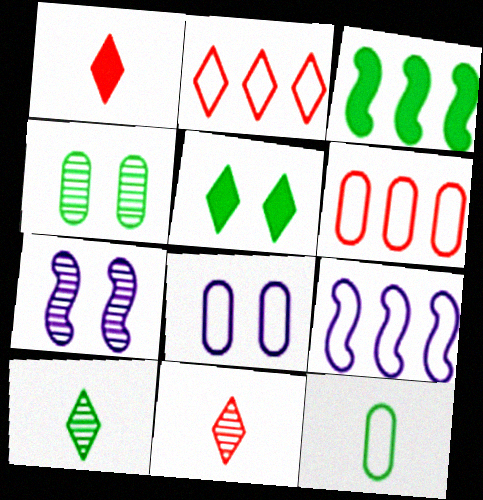[[1, 4, 9], 
[3, 8, 11], 
[6, 8, 12]]